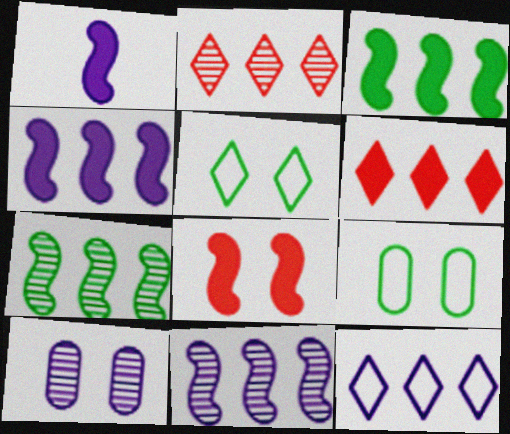[[1, 2, 9], 
[1, 3, 8], 
[1, 10, 12], 
[5, 8, 10]]